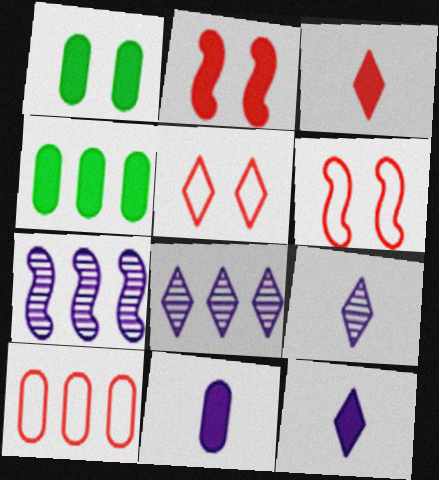[[2, 4, 12], 
[4, 6, 9]]